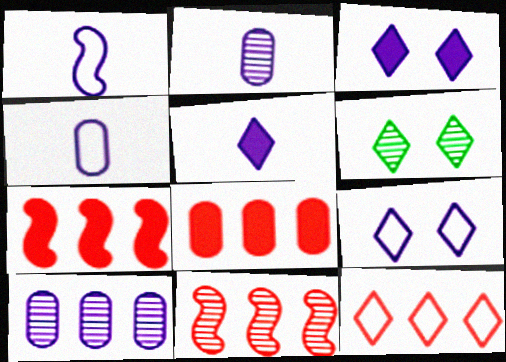[[1, 2, 5], 
[1, 3, 10], 
[1, 6, 8], 
[2, 6, 11], 
[4, 6, 7], 
[5, 6, 12], 
[8, 11, 12]]